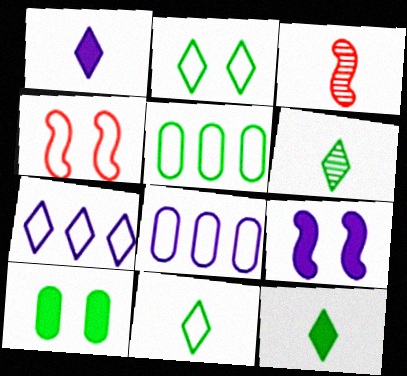[[3, 7, 10], 
[4, 8, 11], 
[6, 11, 12]]